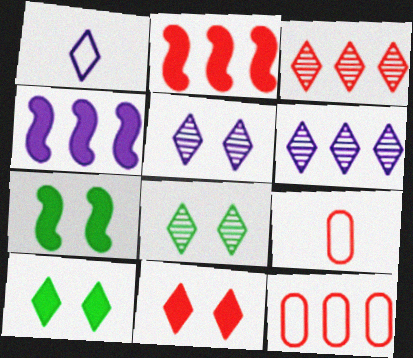[[1, 3, 10], 
[2, 3, 12], 
[4, 8, 9], 
[6, 7, 9]]